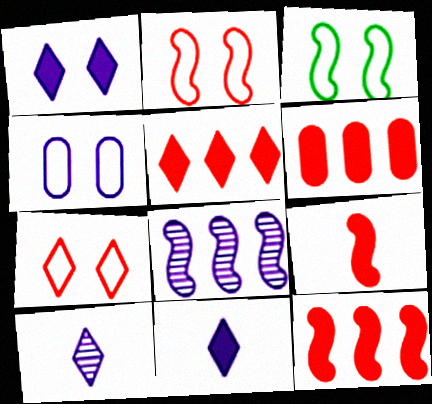[[3, 4, 7], 
[3, 6, 10], 
[3, 8, 9], 
[4, 8, 11], 
[5, 6, 12]]